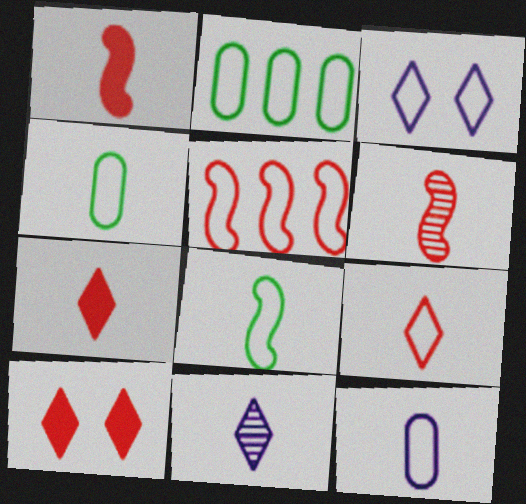[[1, 4, 11], 
[3, 4, 5], 
[8, 9, 12]]